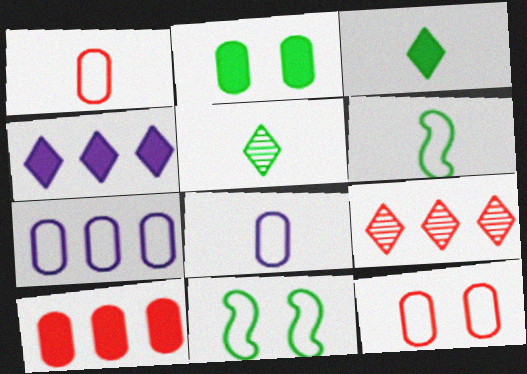[]